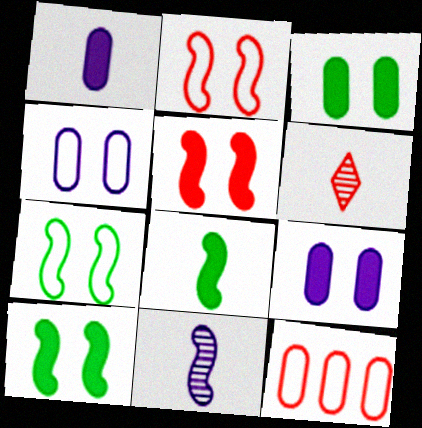[[5, 6, 12]]